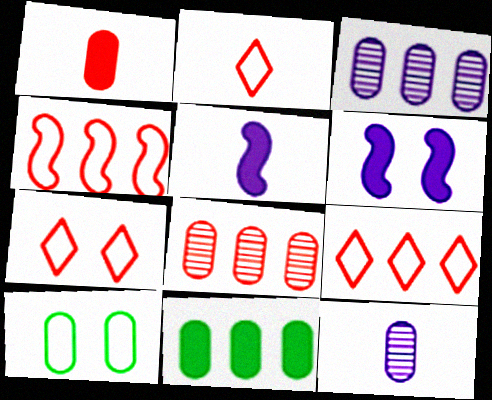[[1, 3, 10], 
[2, 7, 9]]